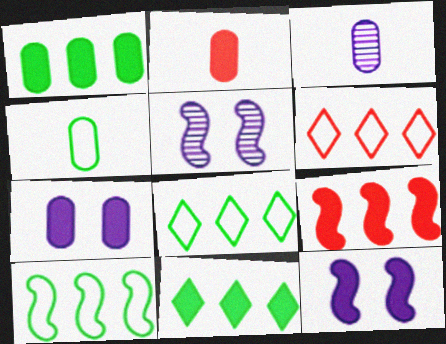[[1, 2, 7], 
[2, 3, 4], 
[2, 5, 8], 
[2, 11, 12]]